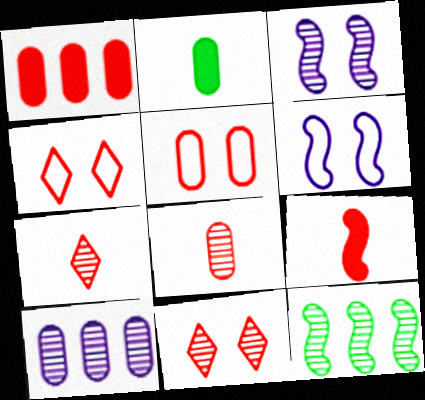[[1, 5, 8], 
[2, 5, 10], 
[6, 9, 12]]